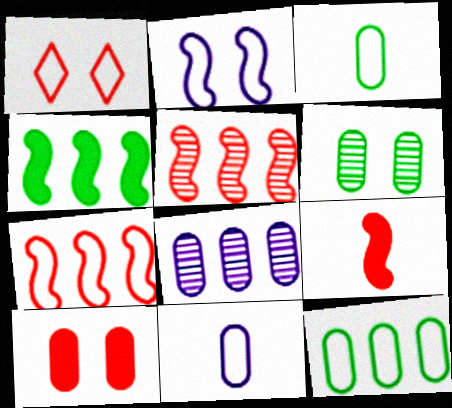[[3, 8, 10]]